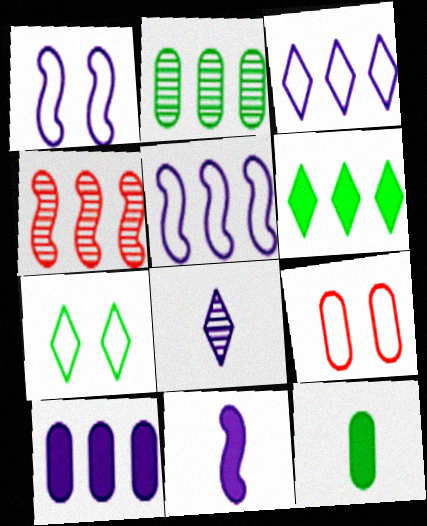[[1, 7, 9], 
[1, 8, 10]]